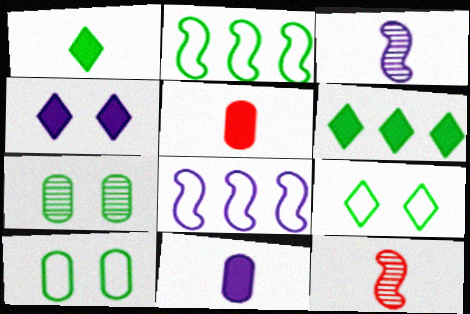[[1, 2, 7]]